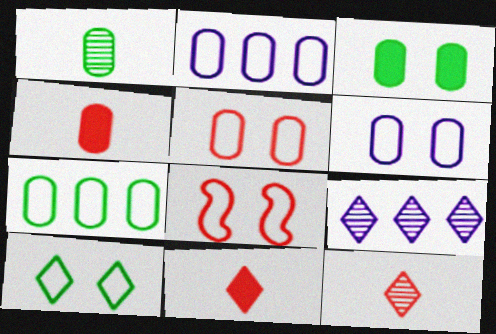[[1, 3, 7], 
[6, 8, 10], 
[9, 10, 11]]